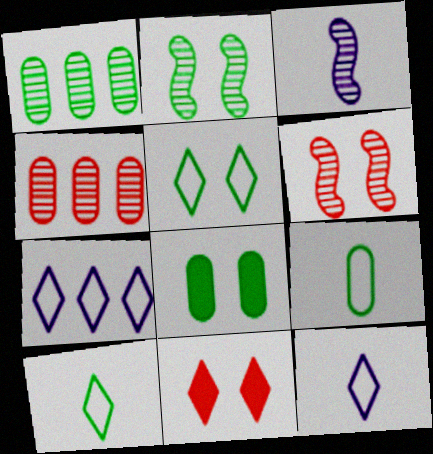[[1, 8, 9], 
[2, 5, 8]]